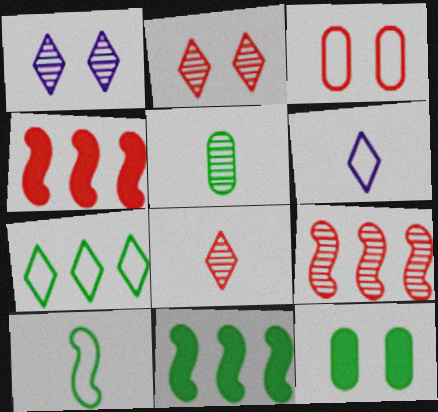[[1, 5, 9], 
[3, 4, 8], 
[6, 9, 12]]